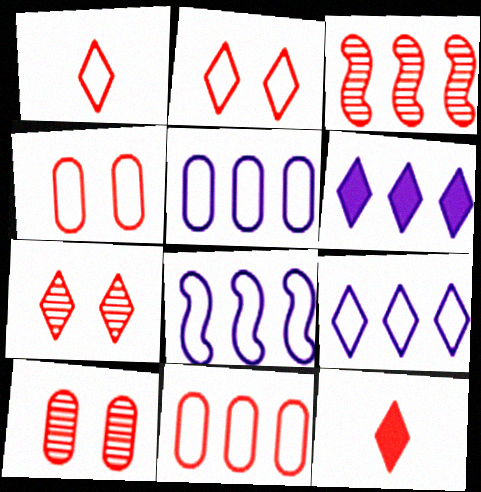[[3, 4, 12], 
[5, 8, 9]]